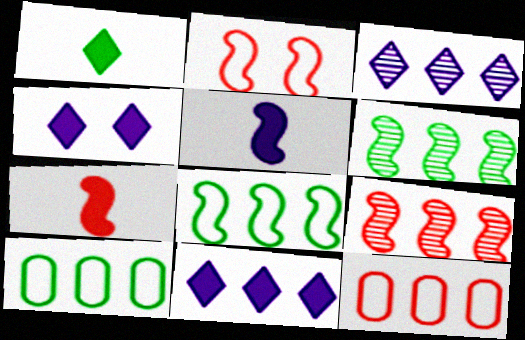[[2, 5, 6], 
[2, 7, 9], 
[6, 11, 12], 
[9, 10, 11]]